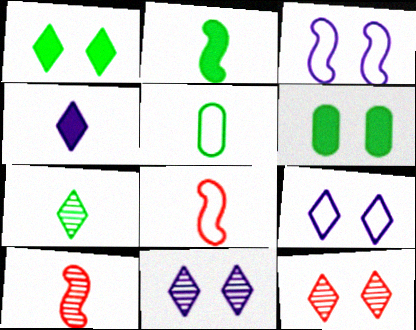[[1, 9, 12], 
[2, 5, 7], 
[3, 6, 12], 
[4, 5, 10]]